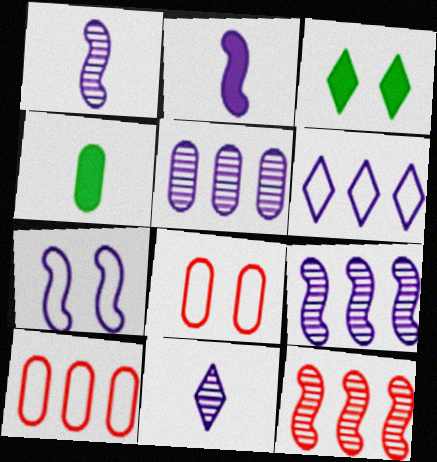[[1, 3, 10], 
[2, 7, 9], 
[4, 5, 8]]